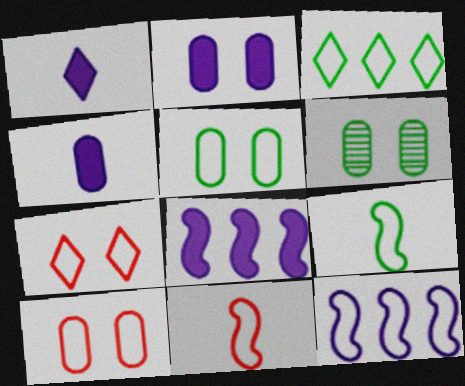[[1, 2, 8], 
[2, 6, 10], 
[3, 5, 9]]